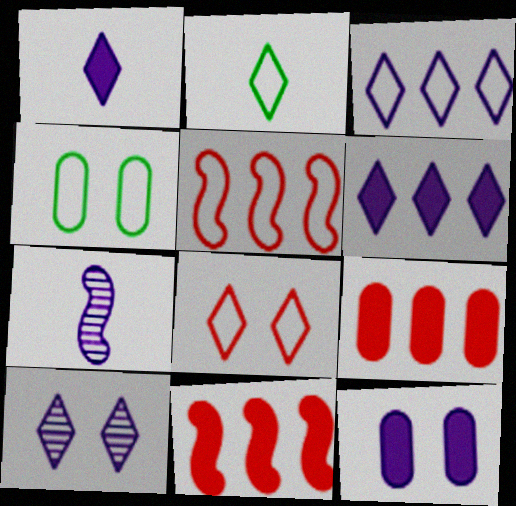[[1, 3, 10], 
[2, 3, 8], 
[3, 7, 12]]